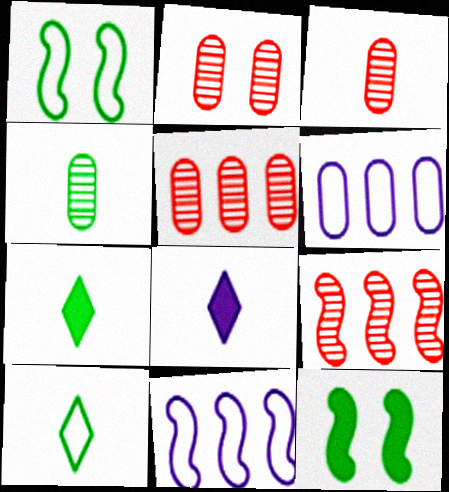[[1, 5, 8], 
[2, 3, 5], 
[2, 7, 11]]